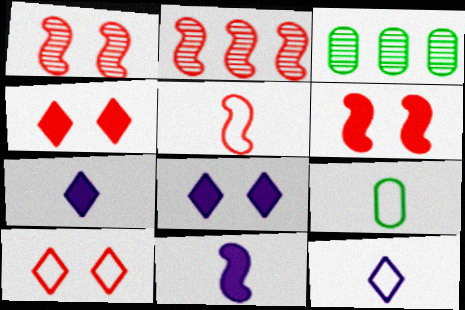[[2, 5, 6], 
[2, 8, 9], 
[3, 5, 8], 
[3, 6, 12], 
[3, 10, 11], 
[5, 9, 12]]